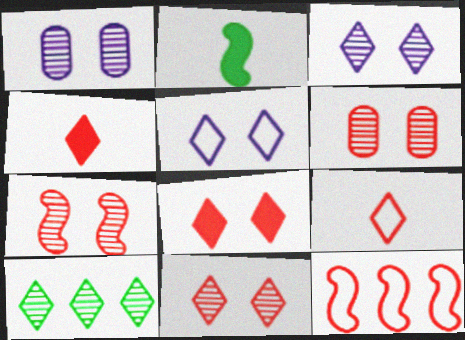[[4, 5, 10], 
[4, 6, 12], 
[6, 7, 11]]